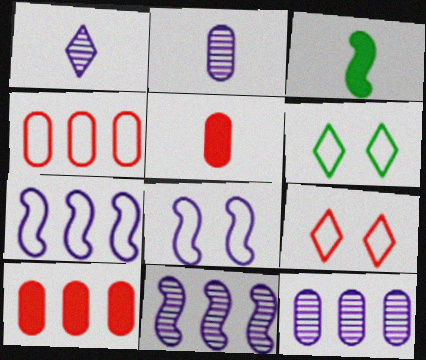[[3, 9, 12], 
[5, 6, 11]]